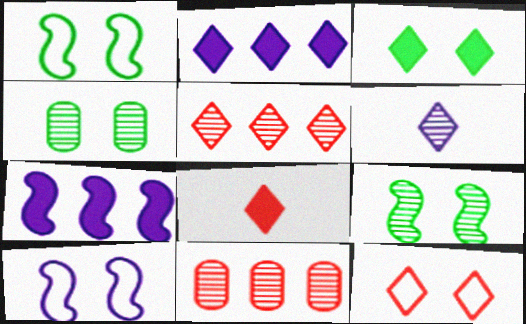[[1, 3, 4], 
[2, 3, 8], 
[5, 8, 12], 
[6, 9, 11]]